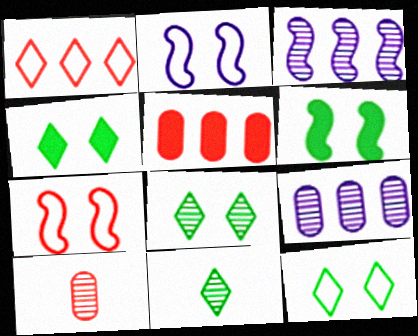[[2, 5, 11], 
[3, 8, 10], 
[4, 8, 12]]